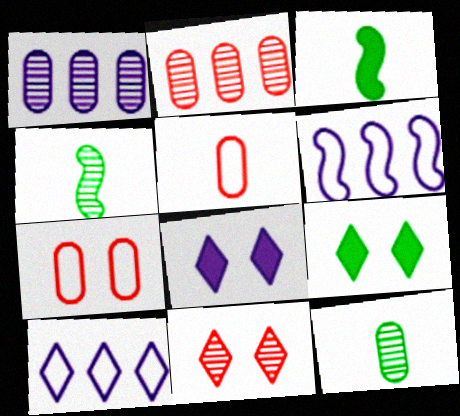[[1, 4, 11]]